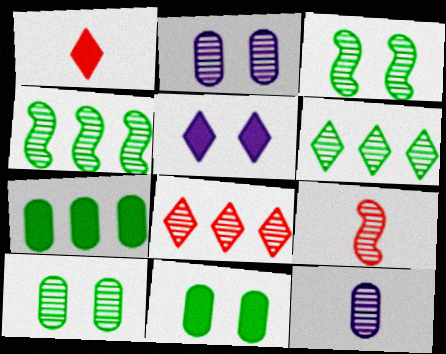[[2, 6, 9], 
[3, 8, 12]]